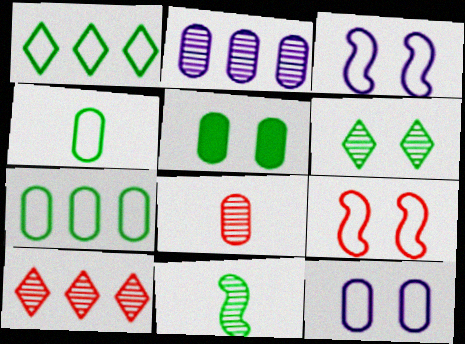[[1, 5, 11]]